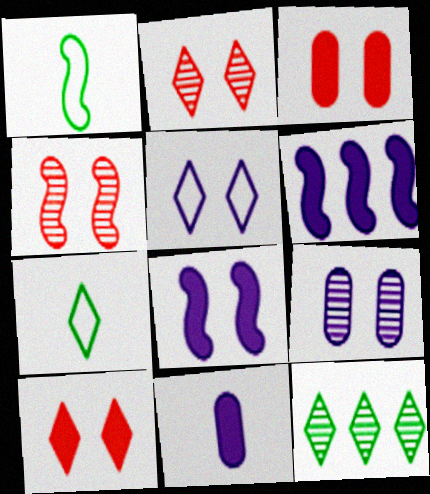[[1, 4, 6], 
[5, 8, 9]]